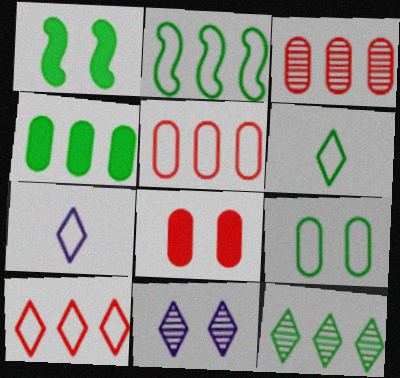[[1, 3, 7], 
[2, 4, 12], 
[2, 6, 9]]